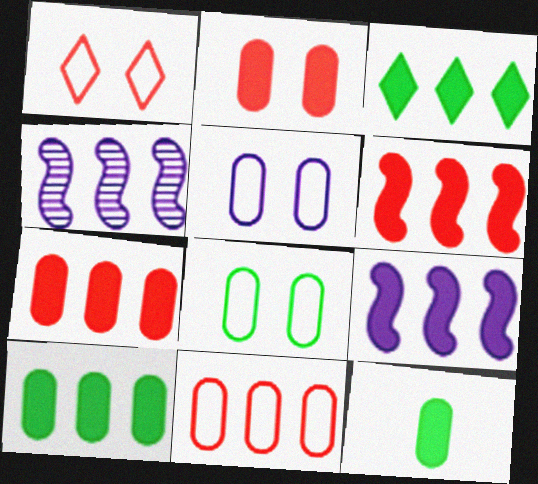[[1, 4, 12], 
[3, 4, 11], 
[3, 7, 9]]